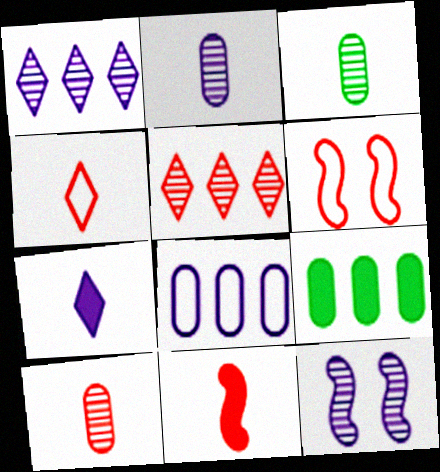[[1, 2, 12], 
[2, 3, 10], 
[3, 5, 12], 
[4, 9, 12], 
[4, 10, 11], 
[7, 8, 12]]